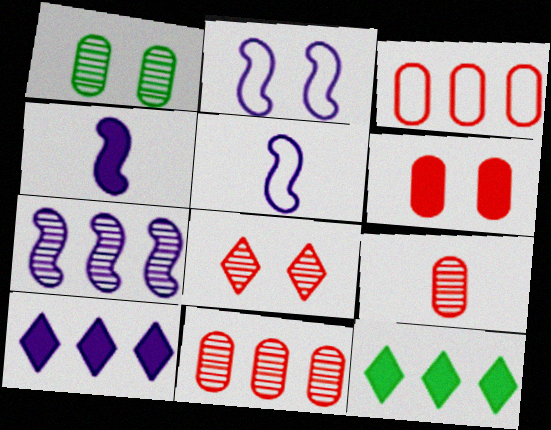[[2, 4, 7], 
[2, 9, 12], 
[3, 6, 9], 
[3, 7, 12], 
[4, 6, 12]]